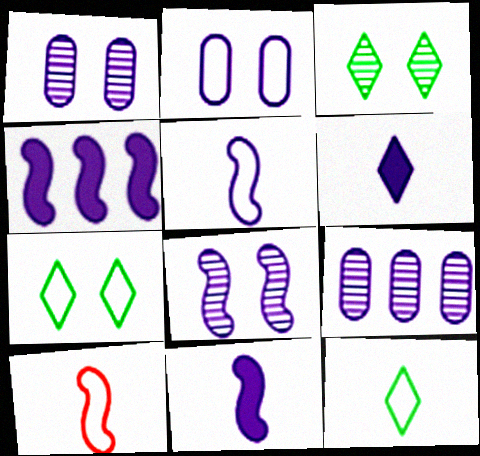[[4, 5, 8]]